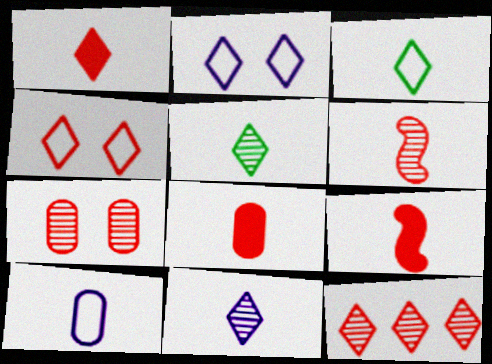[[1, 3, 11], 
[1, 4, 12], 
[1, 8, 9], 
[5, 9, 10], 
[6, 7, 12]]